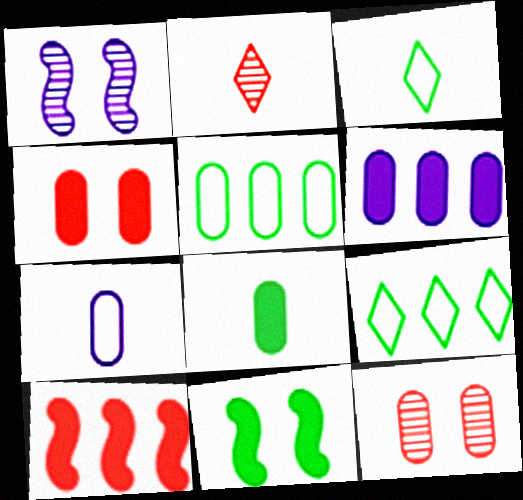[[4, 6, 8]]